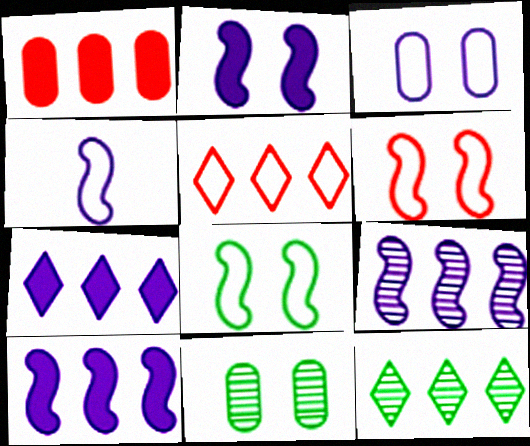[[2, 4, 9], 
[5, 7, 12]]